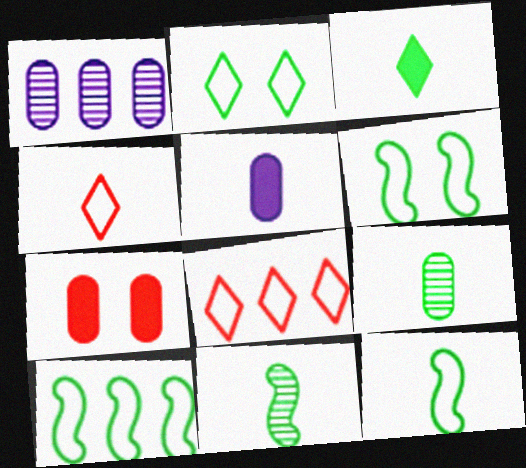[[3, 9, 12], 
[4, 5, 11], 
[6, 10, 12]]